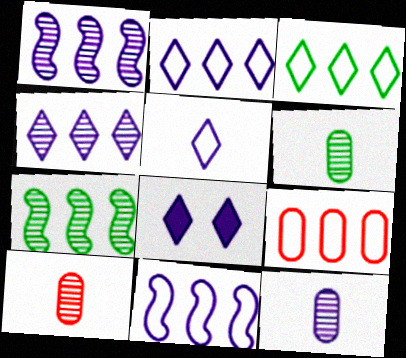[[3, 9, 11], 
[4, 5, 8], 
[6, 10, 12], 
[8, 11, 12]]